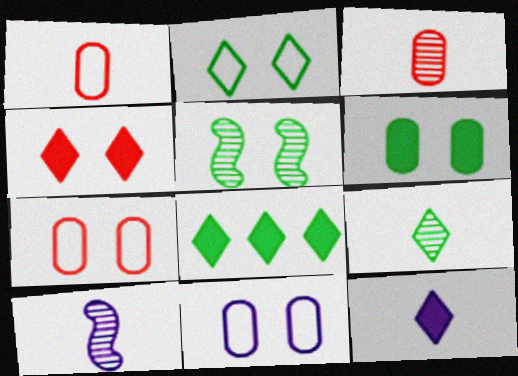[[2, 5, 6], 
[2, 8, 9], 
[3, 9, 10], 
[4, 5, 11], 
[4, 8, 12], 
[7, 8, 10]]